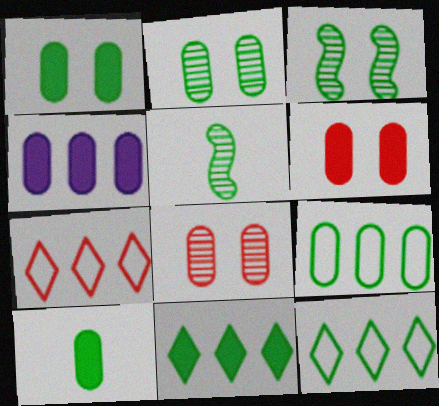[[1, 5, 12], 
[2, 9, 10], 
[3, 10, 12], 
[4, 6, 10]]